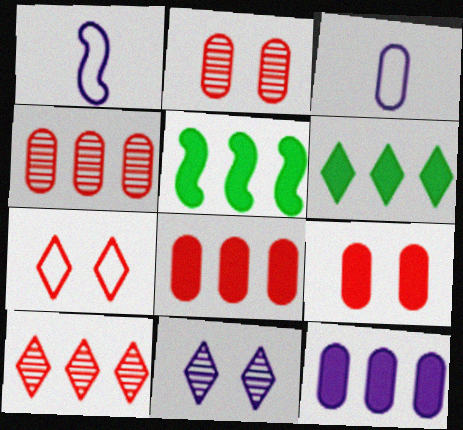[[1, 2, 6], 
[1, 11, 12]]